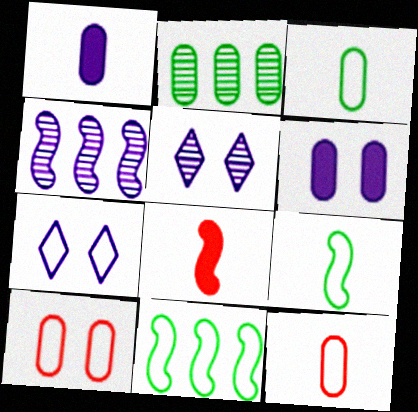[[1, 2, 10], 
[1, 4, 7], 
[2, 6, 12], 
[2, 7, 8], 
[7, 11, 12]]